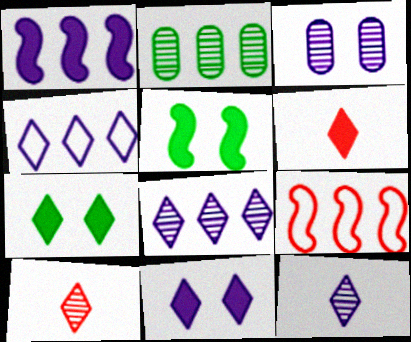[[4, 7, 10], 
[4, 11, 12]]